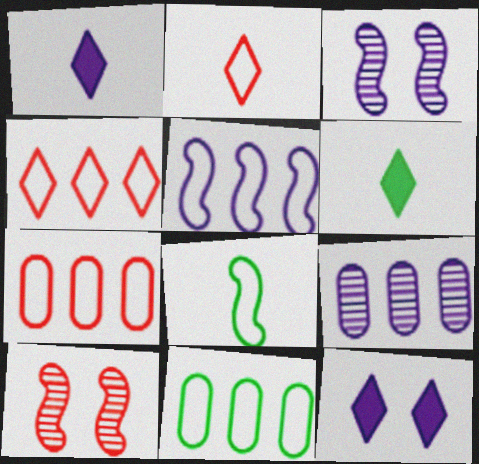[[1, 10, 11], 
[3, 6, 7], 
[4, 5, 11]]